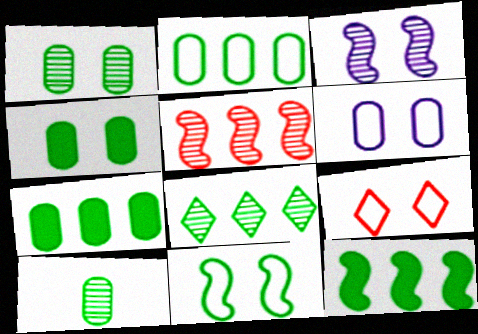[[2, 4, 10], 
[2, 8, 12], 
[3, 4, 9], 
[6, 9, 11]]